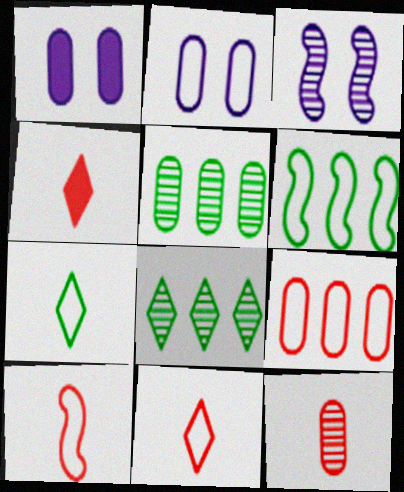[[1, 8, 10], 
[2, 6, 11], 
[3, 8, 12], 
[4, 10, 12]]